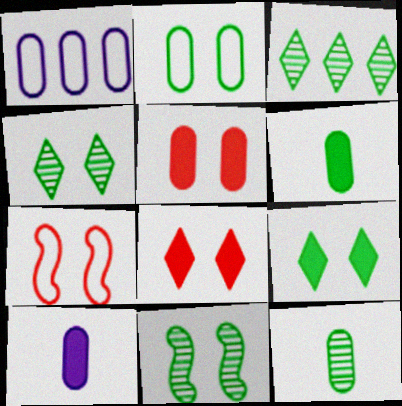[[1, 5, 12], 
[2, 9, 11], 
[3, 7, 10], 
[3, 11, 12]]